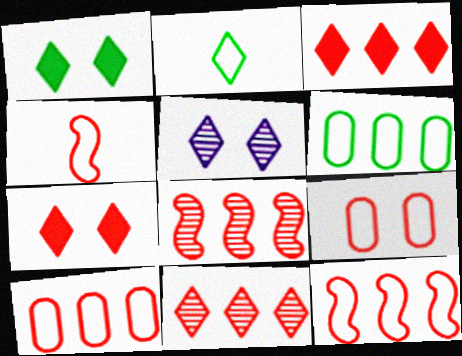[[2, 3, 5], 
[3, 8, 10]]